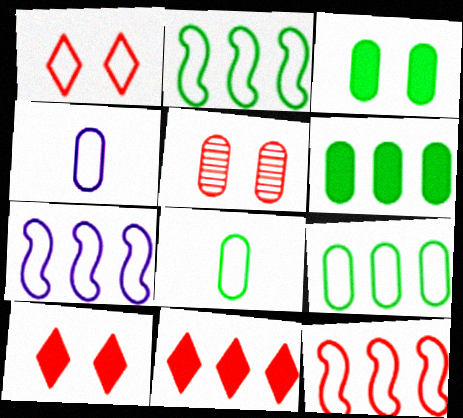[[1, 2, 4], 
[1, 7, 8], 
[2, 7, 12], 
[4, 5, 6]]